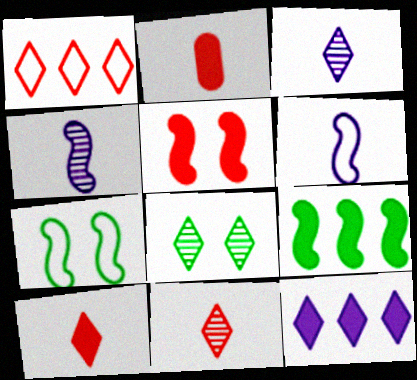[]